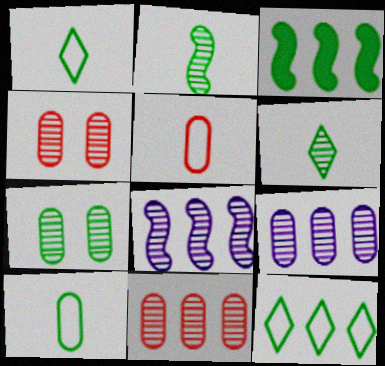[[1, 3, 7], 
[4, 6, 8]]